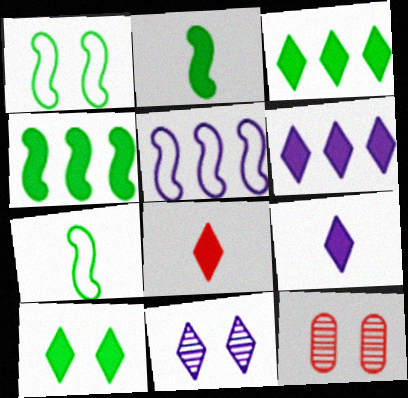[[6, 7, 12], 
[6, 8, 10]]